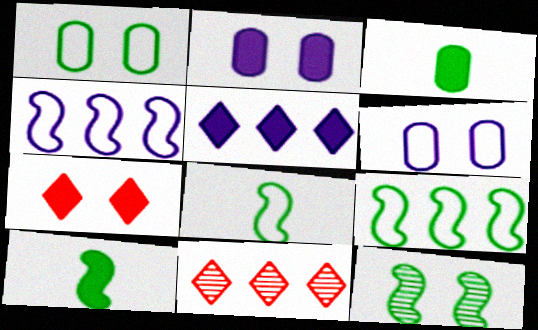[[2, 8, 11], 
[6, 7, 12], 
[6, 10, 11], 
[9, 10, 12]]